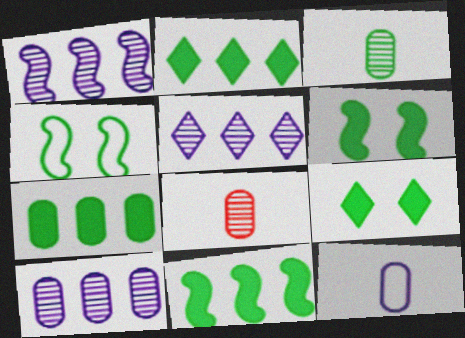[[1, 5, 10], 
[2, 3, 4], 
[2, 7, 11]]